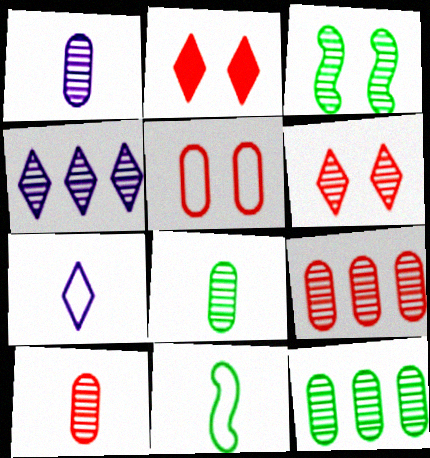[[1, 8, 10], 
[3, 4, 10]]